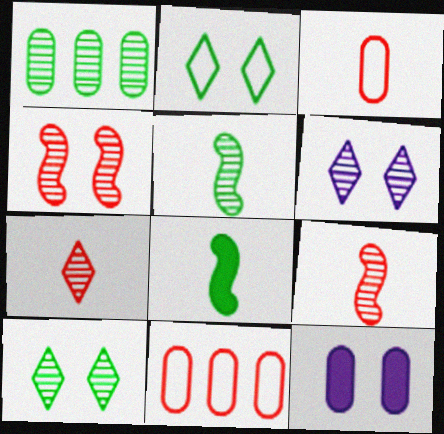[[1, 2, 8], 
[1, 3, 12], 
[1, 5, 10], 
[1, 6, 9], 
[2, 4, 12], 
[6, 8, 11]]